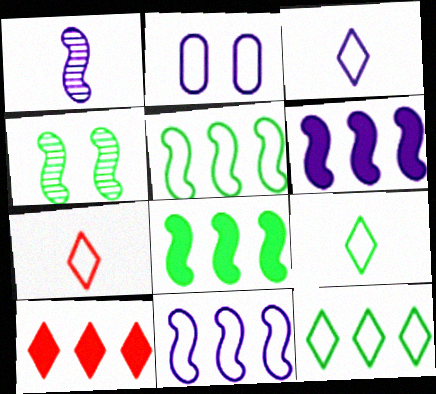[[2, 3, 11], 
[2, 5, 7], 
[3, 7, 9]]